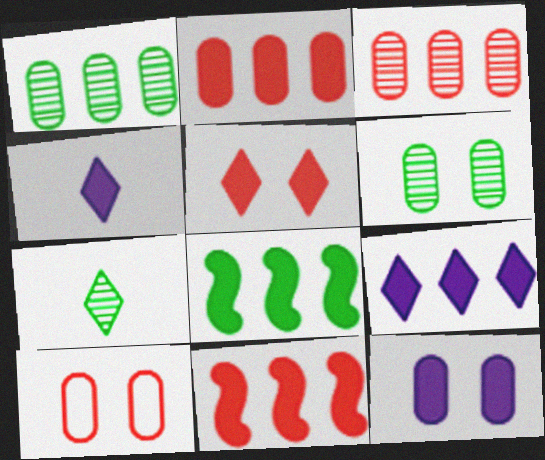[[2, 8, 9], 
[6, 10, 12]]